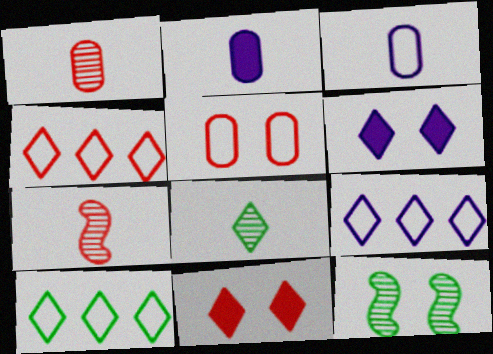[[2, 4, 12], 
[4, 6, 8], 
[4, 9, 10], 
[5, 6, 12], 
[8, 9, 11]]